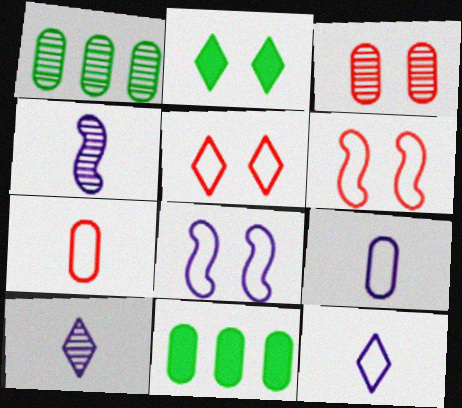[[2, 3, 8], 
[3, 9, 11], 
[4, 5, 11], 
[6, 10, 11]]